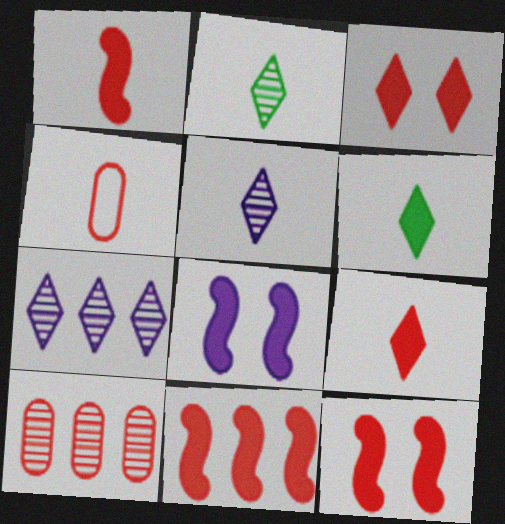[[1, 11, 12]]